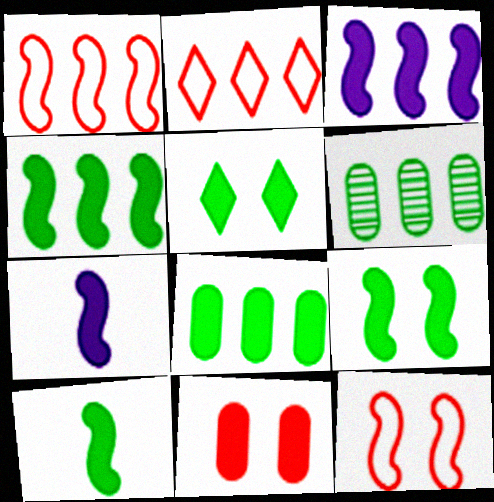[[2, 3, 6], 
[4, 9, 10], 
[5, 8, 10]]